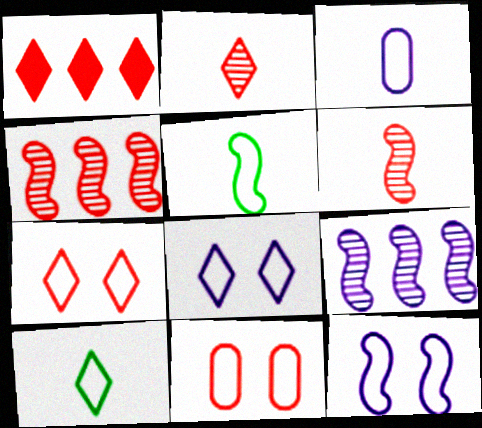[[1, 2, 7], 
[1, 6, 11]]